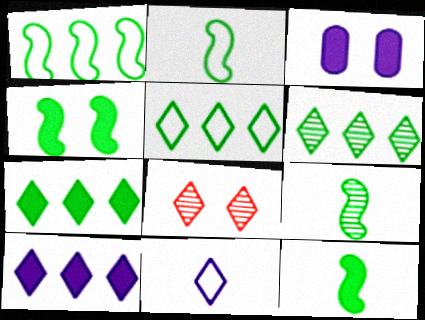[[1, 4, 9], 
[2, 9, 12], 
[5, 6, 7], 
[7, 8, 11]]